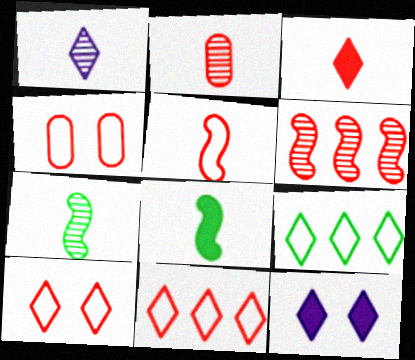[[1, 2, 7], 
[2, 3, 5], 
[3, 4, 6], 
[4, 5, 11]]